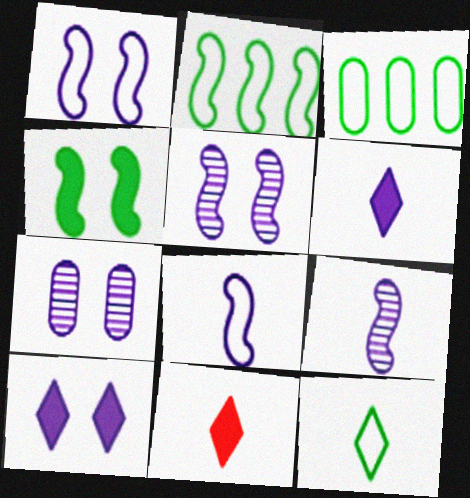[[1, 7, 10], 
[2, 7, 11], 
[3, 5, 11]]